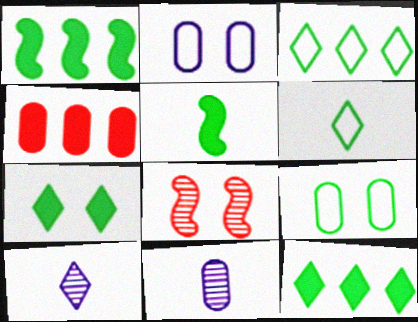[[2, 7, 8], 
[4, 9, 11]]